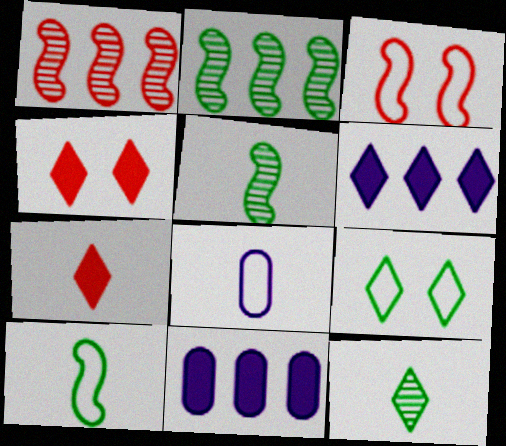[[2, 4, 8], 
[3, 11, 12], 
[5, 7, 8]]